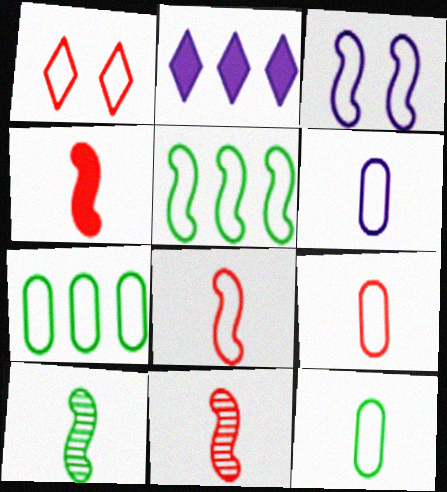[[1, 5, 6], 
[3, 5, 8], 
[4, 8, 11], 
[6, 9, 12]]